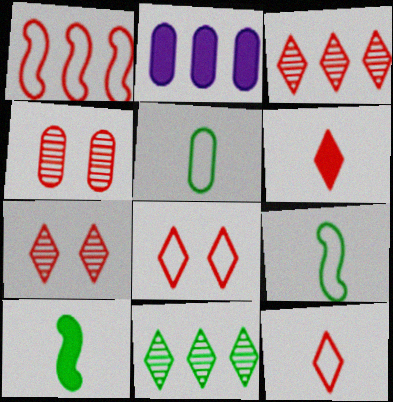[[1, 2, 11], 
[1, 4, 6], 
[2, 4, 5], 
[2, 7, 9], 
[3, 6, 8]]